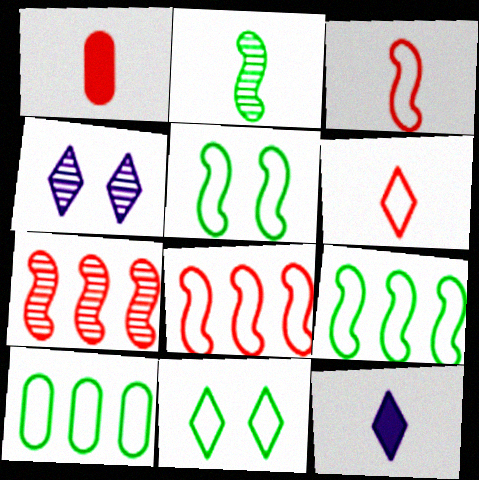[[1, 4, 9]]